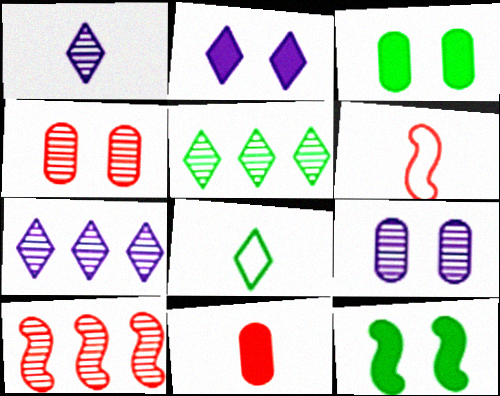[[3, 6, 7]]